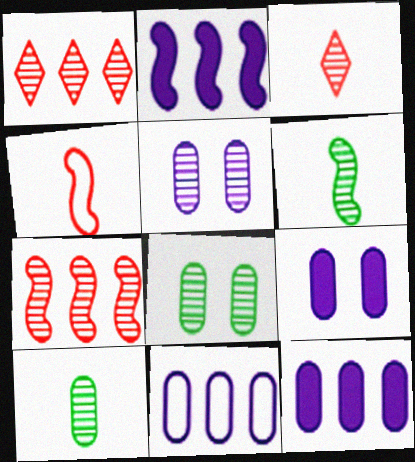[[1, 5, 6]]